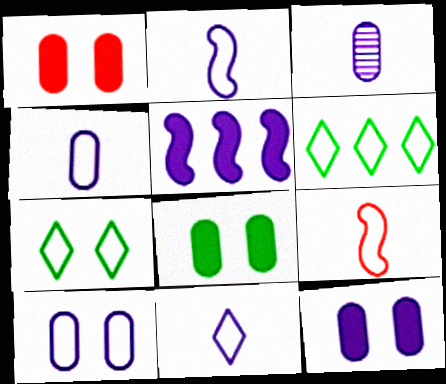[[1, 8, 12], 
[2, 4, 11], 
[6, 9, 10]]